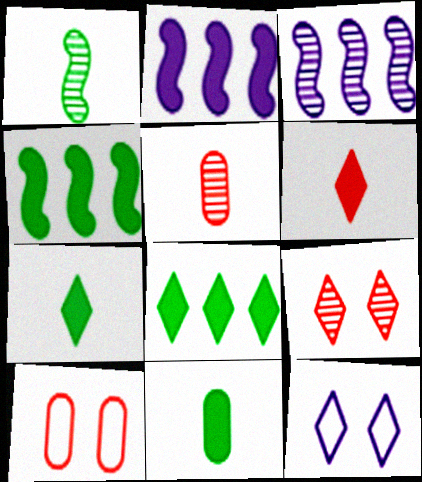[[3, 7, 10], 
[4, 5, 12]]